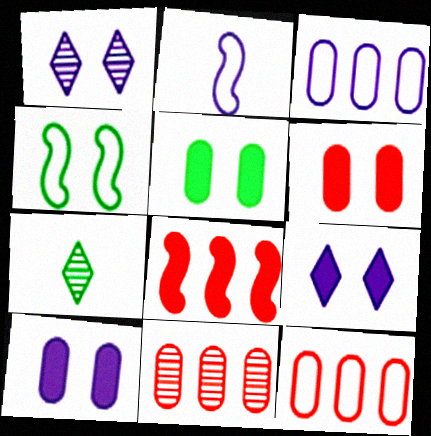[[1, 4, 6], 
[5, 6, 10]]